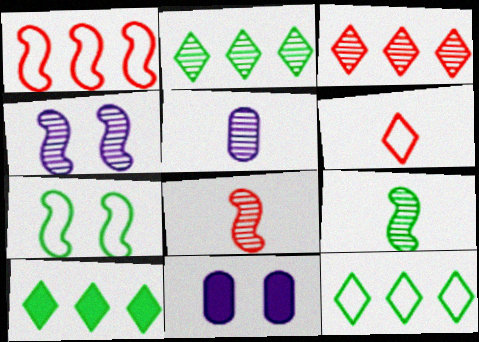[[2, 10, 12], 
[8, 11, 12]]